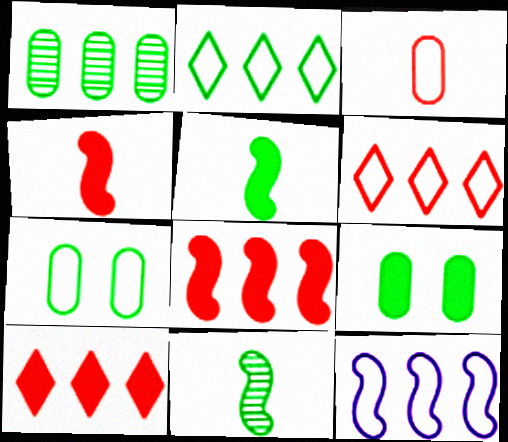[[1, 10, 12], 
[2, 9, 11]]